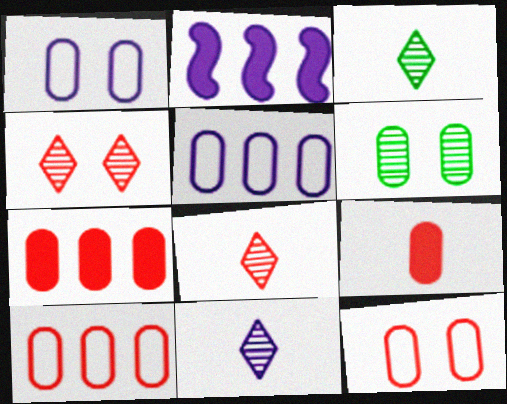[[1, 2, 11], 
[2, 3, 12], 
[3, 8, 11], 
[5, 6, 9]]